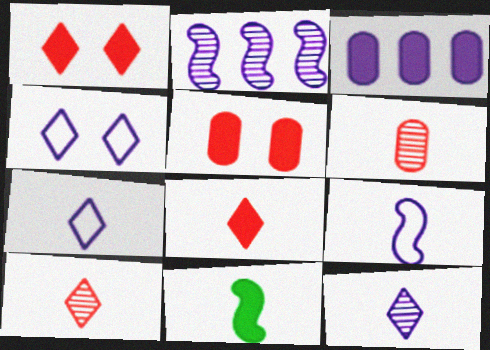[[1, 3, 11], 
[6, 7, 11]]